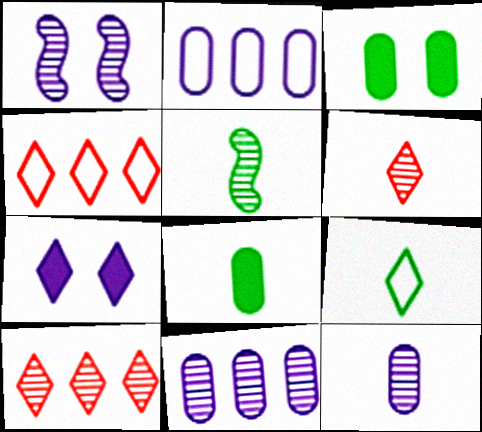[[1, 4, 8], 
[5, 6, 12], 
[5, 8, 9], 
[7, 9, 10]]